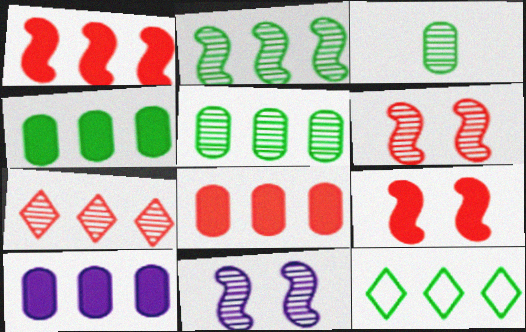[[2, 4, 12], 
[3, 7, 11], 
[4, 8, 10]]